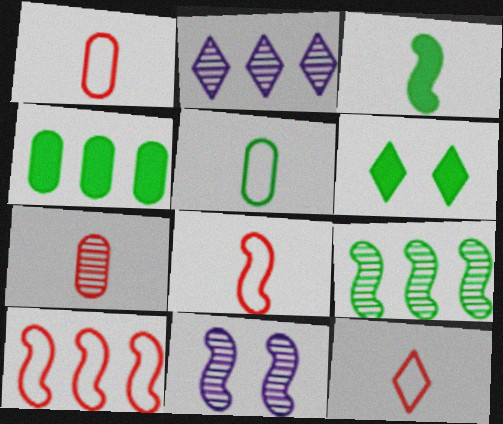[[1, 8, 12], 
[2, 4, 10], 
[2, 6, 12], 
[3, 4, 6], 
[3, 10, 11], 
[4, 11, 12], 
[5, 6, 9]]